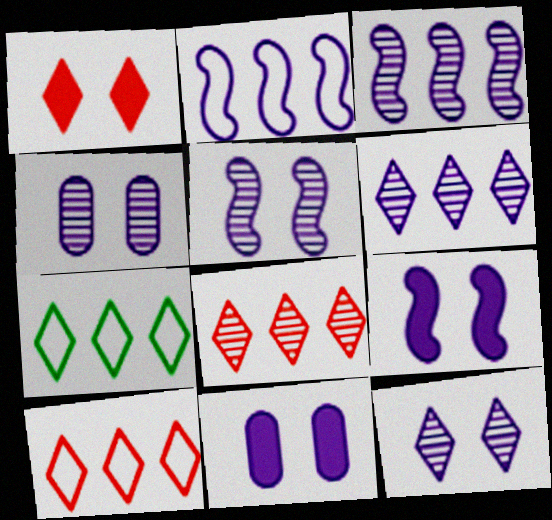[[4, 5, 12]]